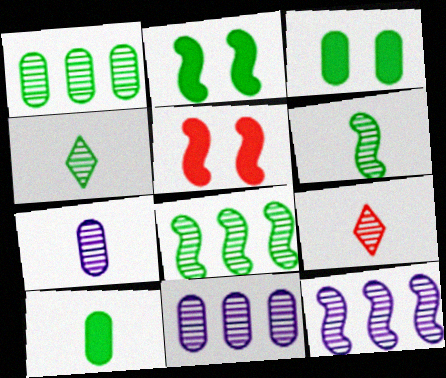[[6, 7, 9]]